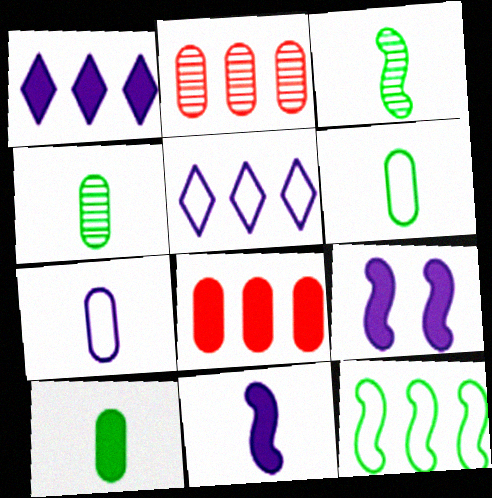[[1, 2, 12], 
[4, 6, 10]]